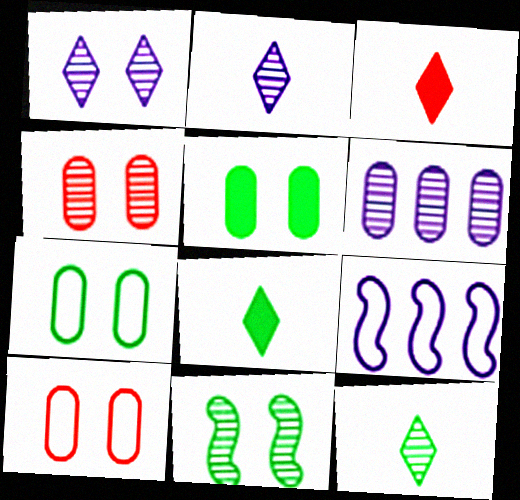[[1, 4, 11], 
[4, 8, 9]]